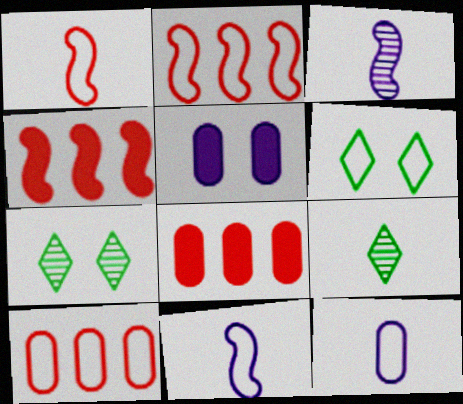[[2, 5, 9], 
[2, 6, 12], 
[3, 6, 8], 
[4, 7, 12], 
[6, 10, 11], 
[7, 8, 11]]